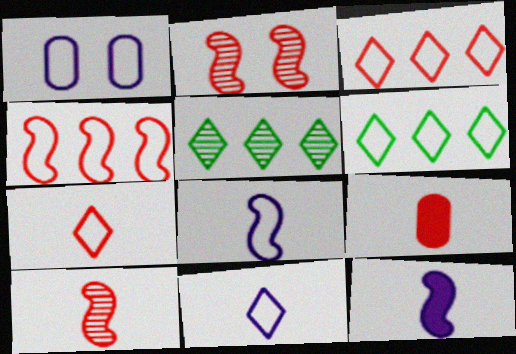[[2, 3, 9], 
[7, 9, 10]]